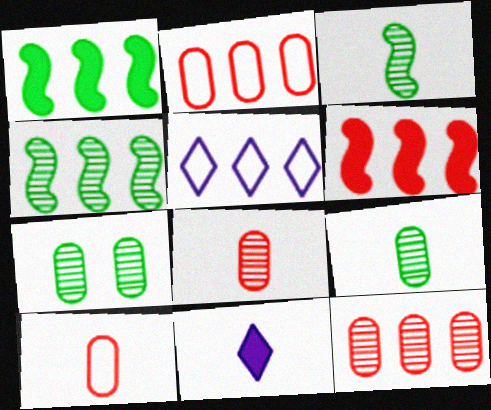[[1, 5, 12], 
[3, 10, 11]]